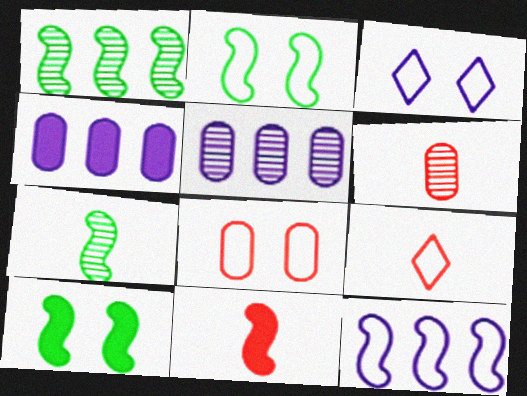[[2, 3, 8], 
[5, 9, 10], 
[6, 9, 11]]